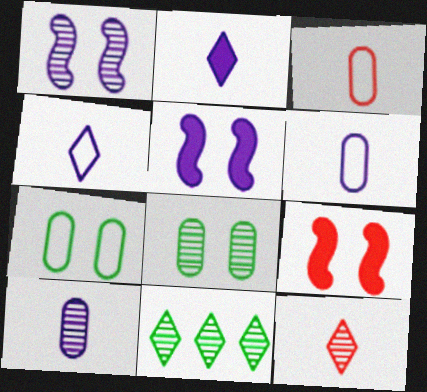[[3, 5, 11], 
[6, 9, 11]]